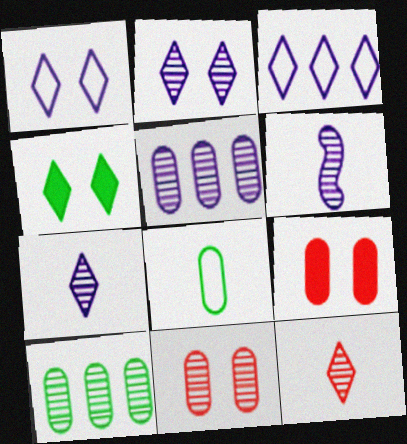[[2, 5, 6], 
[3, 4, 12], 
[5, 8, 9]]